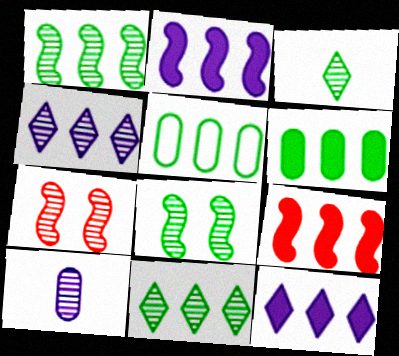[[4, 5, 9], 
[6, 9, 12], 
[7, 10, 11]]